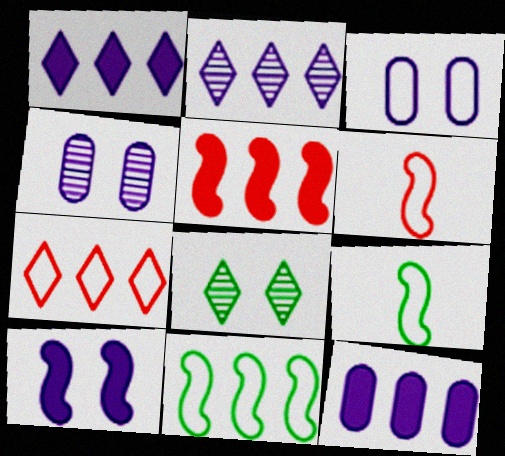[[3, 7, 9], 
[6, 8, 12]]